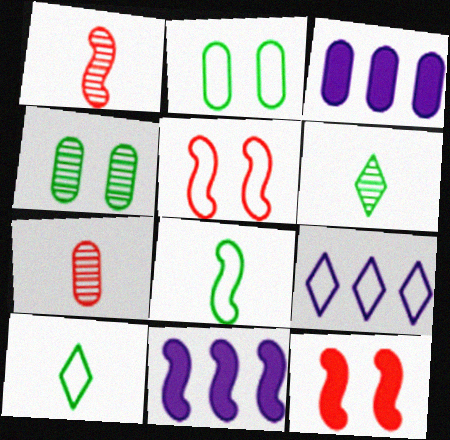[[2, 3, 7], 
[3, 5, 6]]